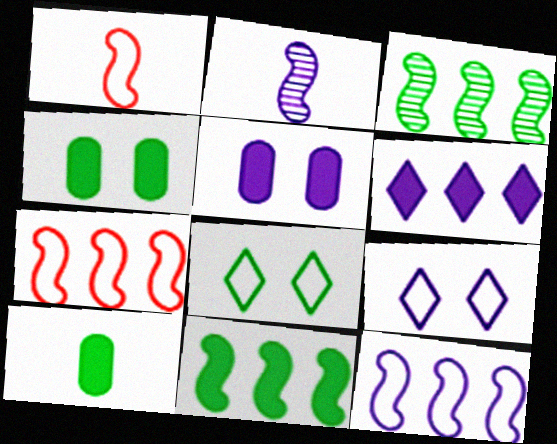[[3, 8, 10]]